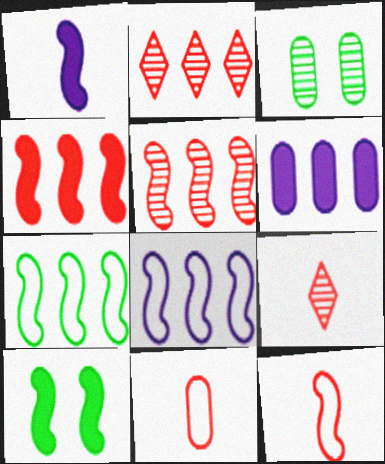[[1, 4, 10], 
[2, 6, 7], 
[3, 6, 11]]